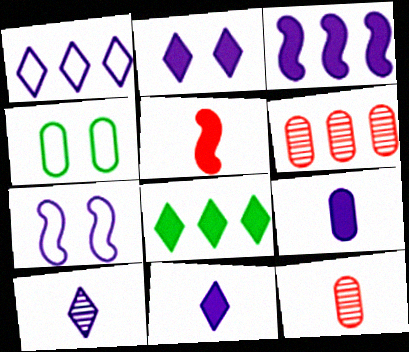[[1, 2, 10], 
[2, 3, 9], 
[4, 6, 9], 
[7, 8, 12]]